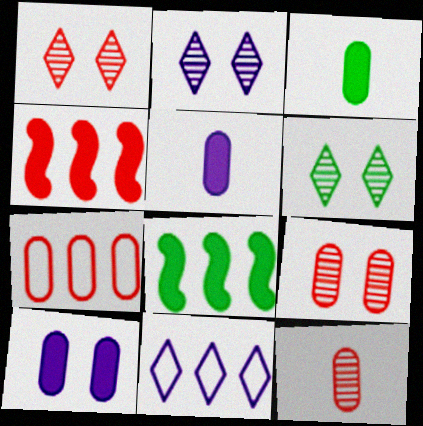[[1, 2, 6]]